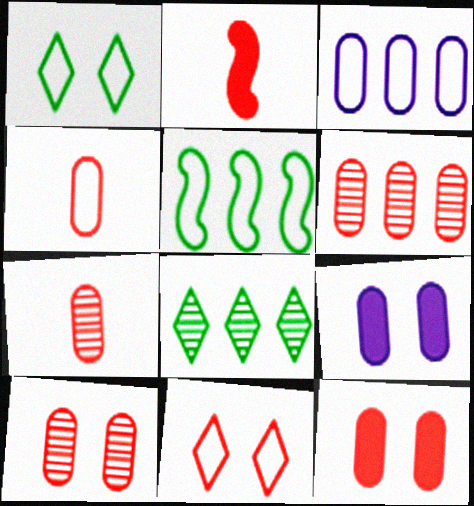[[2, 6, 11], 
[4, 6, 12], 
[6, 7, 10]]